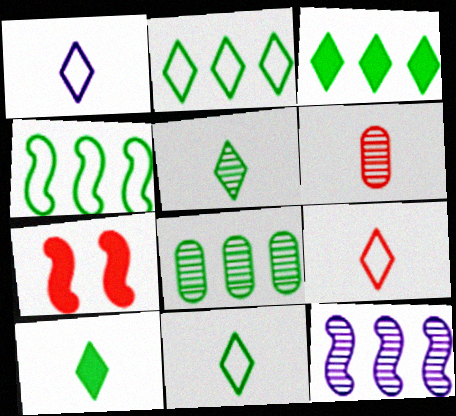[[1, 7, 8], 
[1, 9, 11], 
[3, 4, 8], 
[5, 10, 11]]